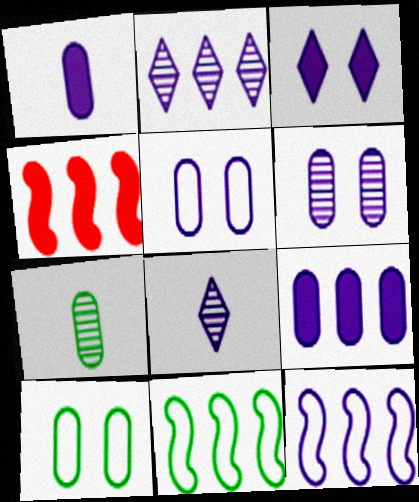[[2, 9, 12], 
[4, 8, 10]]